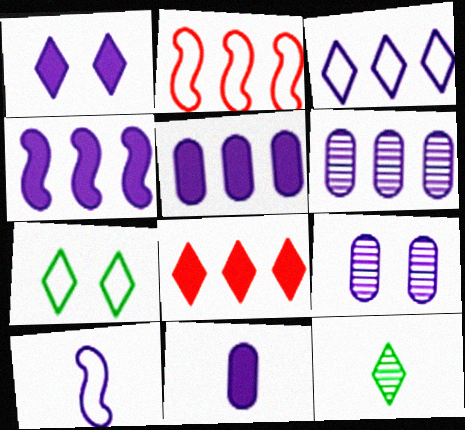[[1, 4, 11], 
[1, 6, 10], 
[3, 4, 6]]